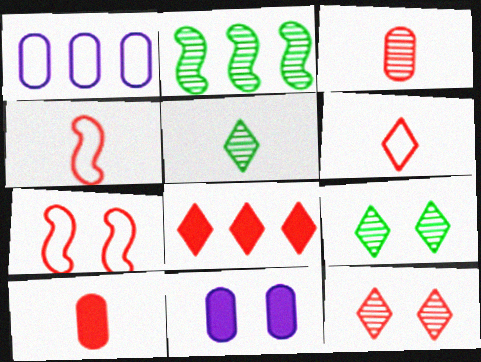[[1, 2, 8], 
[2, 6, 11], 
[3, 7, 8], 
[6, 8, 12], 
[7, 9, 11]]